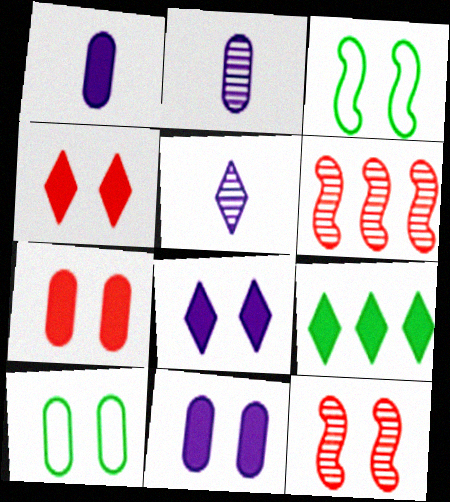[[8, 10, 12]]